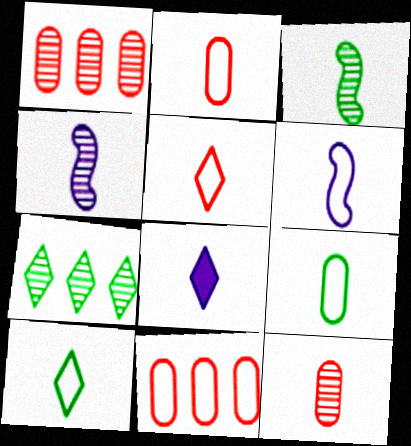[[2, 3, 8], 
[2, 6, 10], 
[5, 6, 9]]